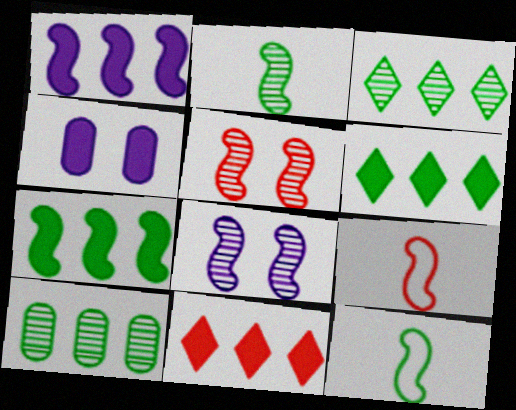[[1, 5, 12], 
[3, 4, 9], 
[7, 8, 9]]